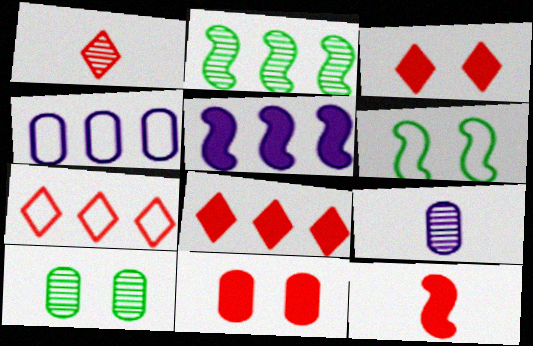[[1, 3, 7], 
[2, 4, 8], 
[6, 8, 9], 
[8, 11, 12]]